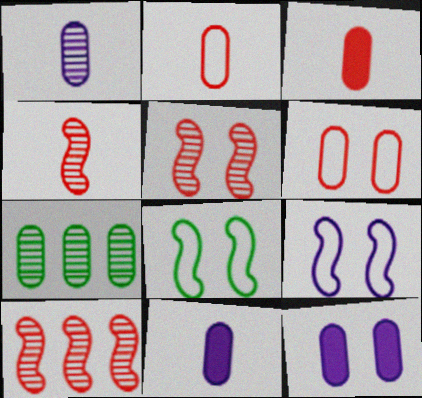[[2, 7, 12], 
[4, 5, 10], 
[6, 7, 11]]